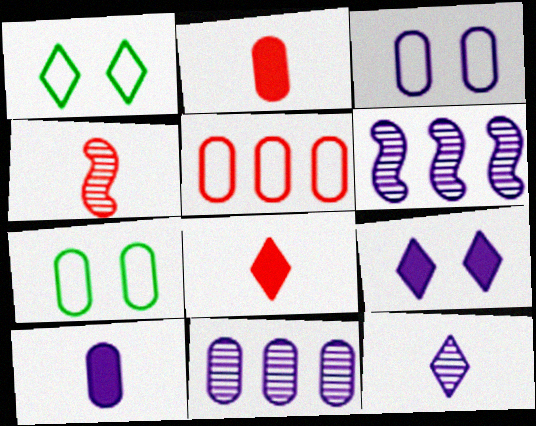[[1, 2, 6], 
[2, 7, 11], 
[3, 10, 11], 
[6, 7, 8]]